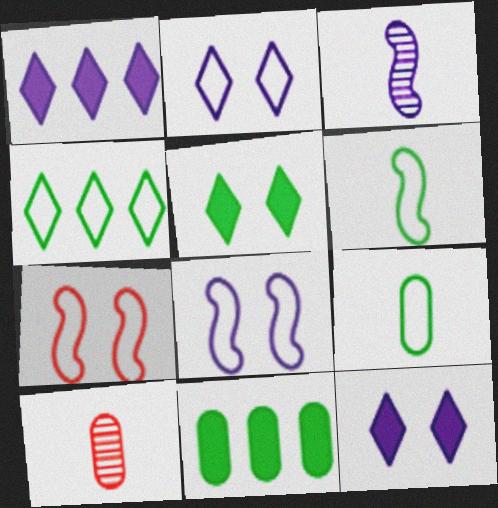[]